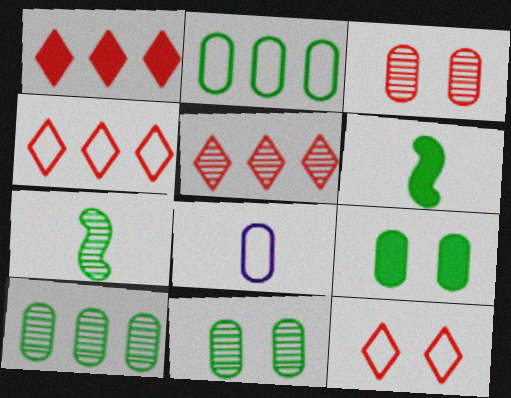[[1, 4, 5]]